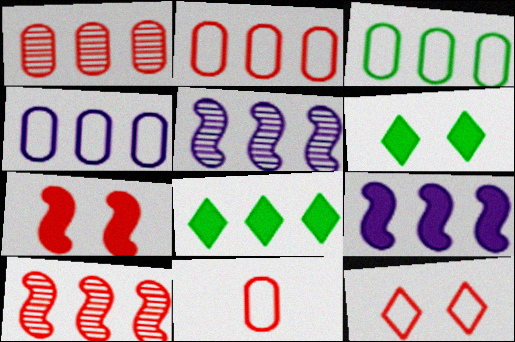[[2, 3, 4], 
[2, 5, 8], 
[4, 8, 10], 
[5, 6, 11]]